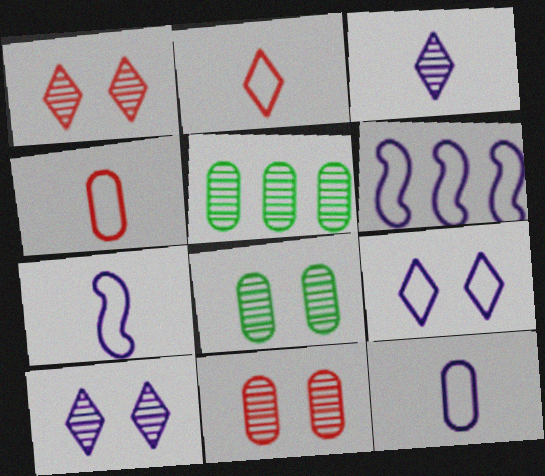[[6, 9, 12]]